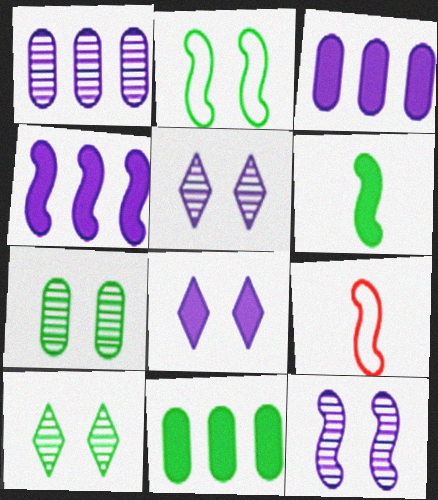[[3, 9, 10], 
[5, 9, 11]]